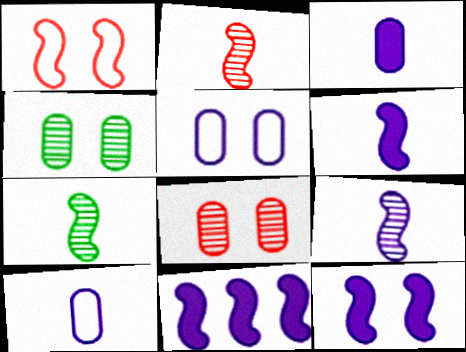[[1, 7, 11], 
[2, 7, 9], 
[6, 11, 12]]